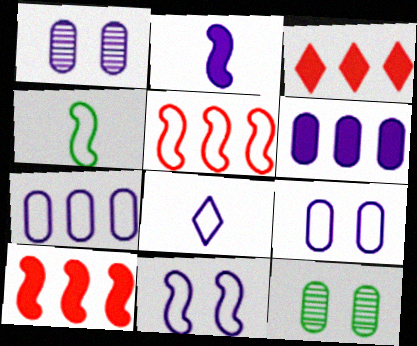[[1, 3, 4], 
[4, 5, 11], 
[7, 8, 11], 
[8, 10, 12]]